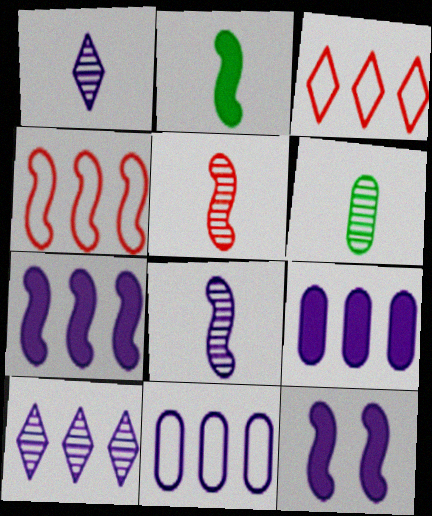[[1, 5, 6], 
[1, 11, 12], 
[3, 6, 12], 
[7, 10, 11]]